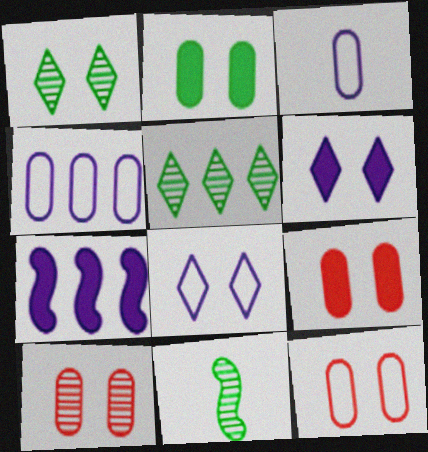[[9, 10, 12]]